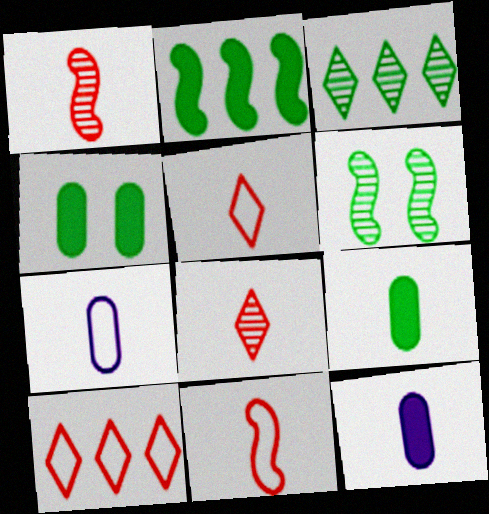[[6, 10, 12]]